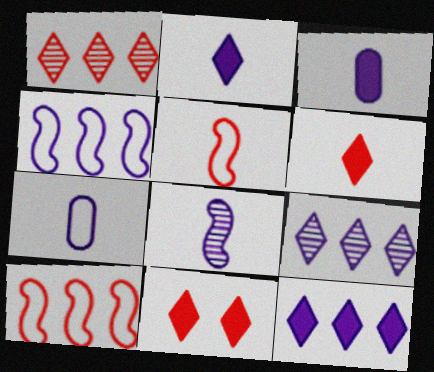[[2, 7, 8]]